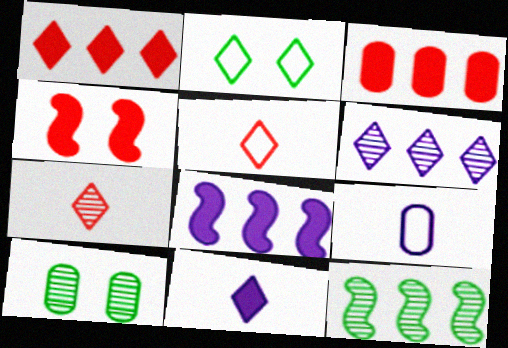[[3, 9, 10], 
[5, 8, 10]]